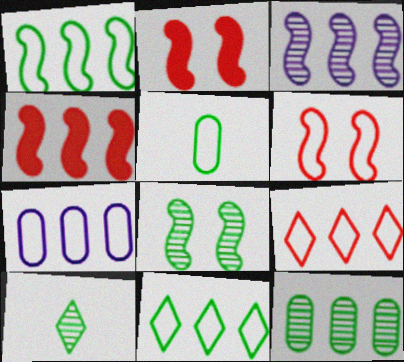[[1, 3, 4], 
[1, 7, 9], 
[2, 7, 10], 
[8, 10, 12]]